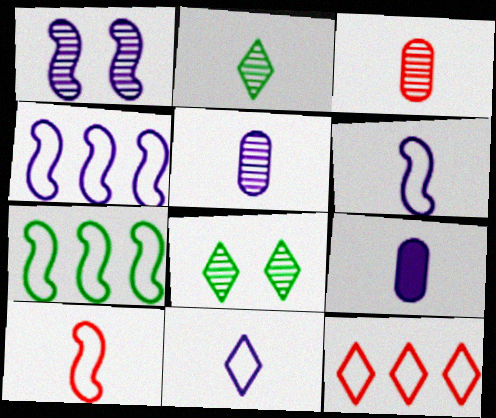[[2, 9, 10]]